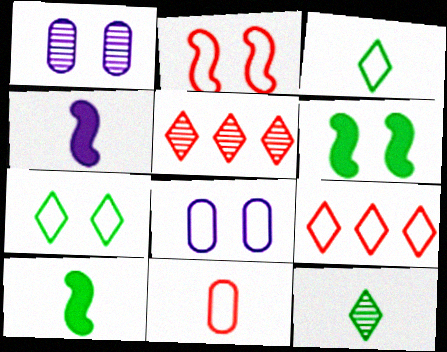[[1, 9, 10], 
[2, 7, 8], 
[2, 9, 11], 
[4, 11, 12], 
[5, 8, 10]]